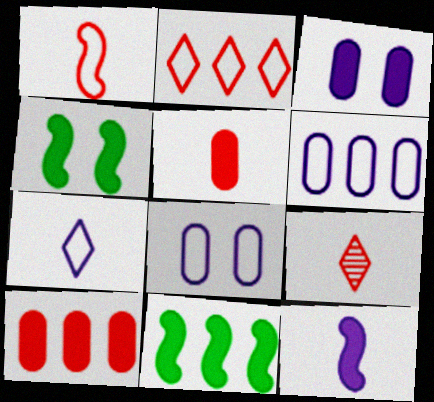[[1, 5, 9], 
[4, 6, 9], 
[8, 9, 11]]